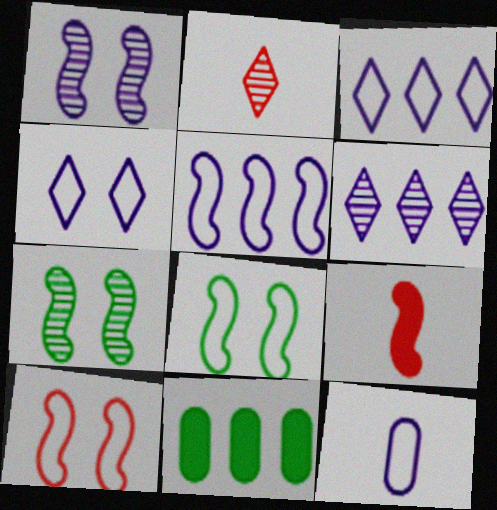[[4, 5, 12], 
[5, 7, 9]]